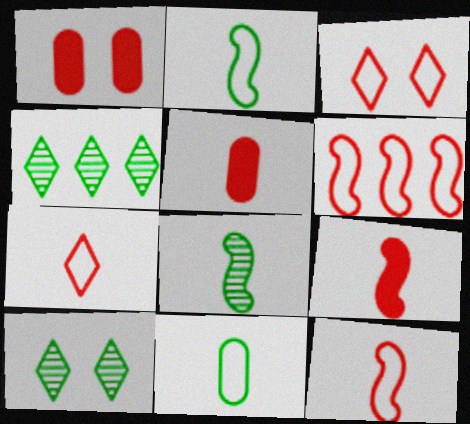[]